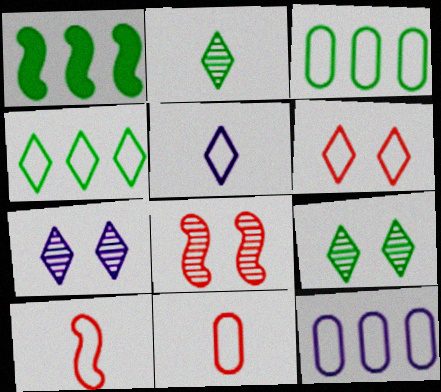[[1, 7, 11], 
[4, 5, 6]]